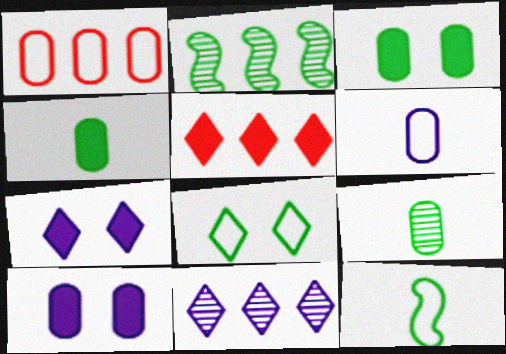[[1, 9, 10], 
[2, 4, 8]]